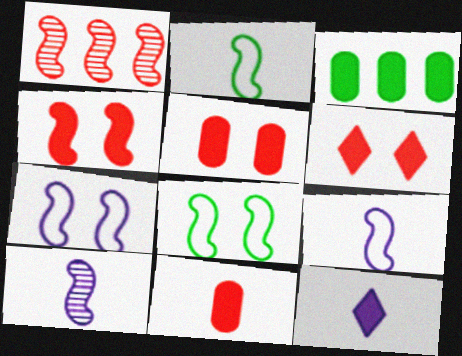[[3, 4, 12], 
[4, 5, 6]]